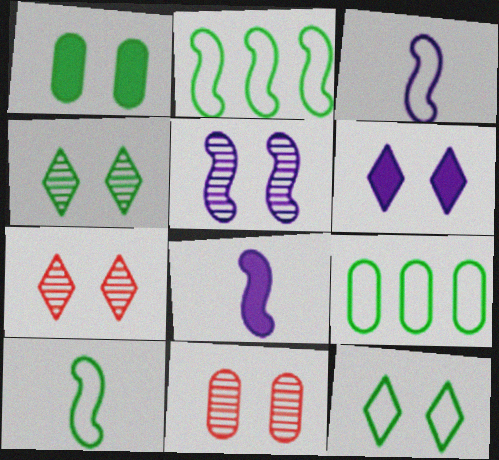[[4, 5, 11], 
[6, 7, 12], 
[7, 8, 9], 
[9, 10, 12]]